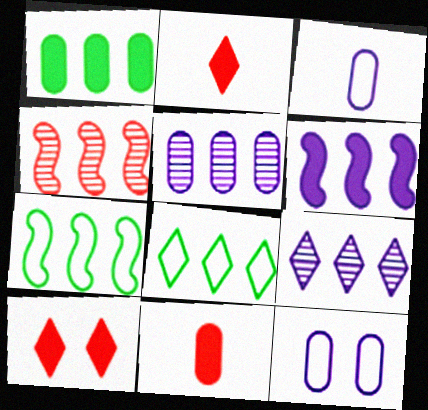[[4, 6, 7]]